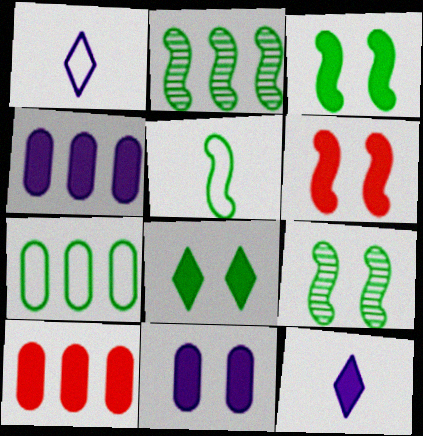[[1, 9, 10], 
[2, 3, 5], 
[3, 10, 12], 
[6, 8, 11]]